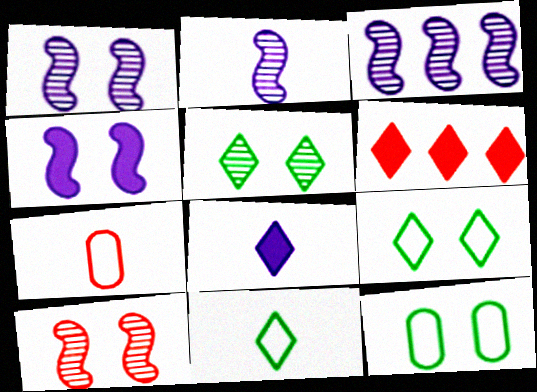[[1, 2, 3], 
[2, 6, 12], 
[6, 7, 10]]